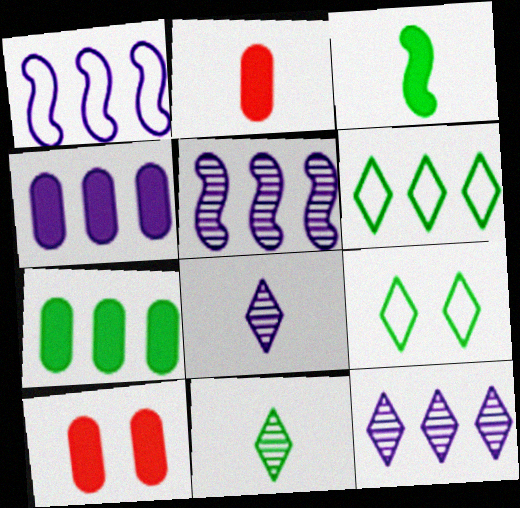[[1, 4, 12], 
[1, 10, 11], 
[2, 5, 9]]